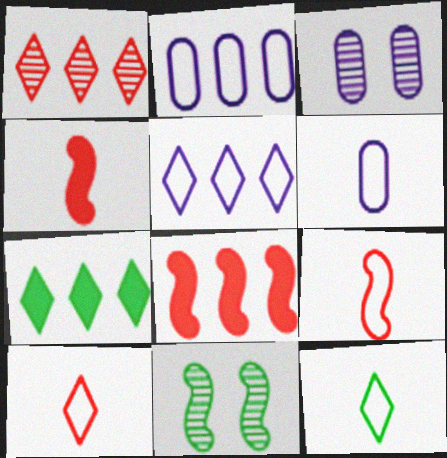[[1, 5, 7], 
[3, 7, 9], 
[3, 8, 12], 
[6, 9, 12]]